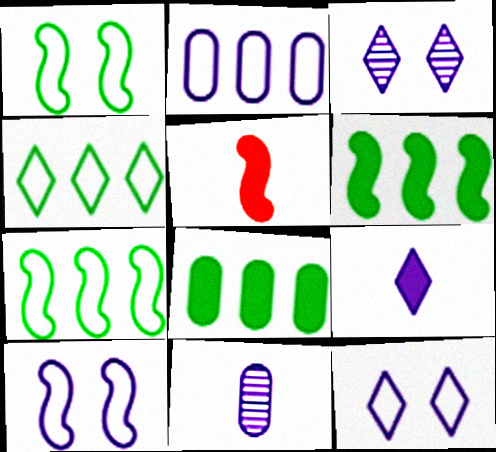[]